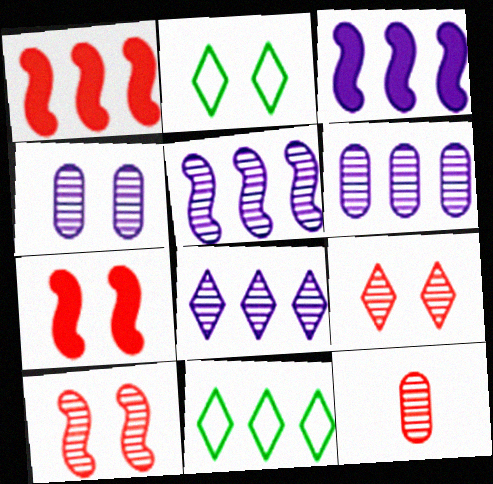[[1, 6, 11], 
[2, 3, 12], 
[2, 4, 7], 
[5, 6, 8]]